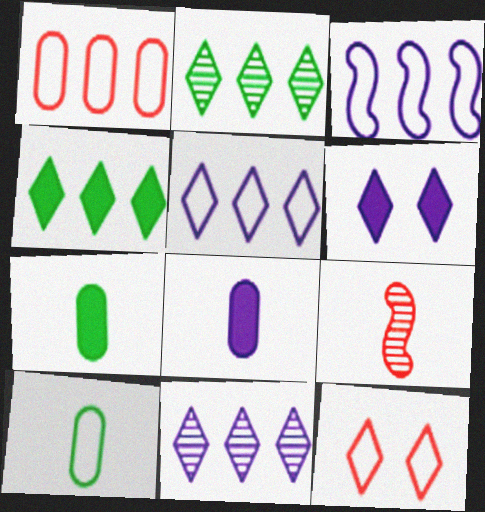[[3, 10, 12]]